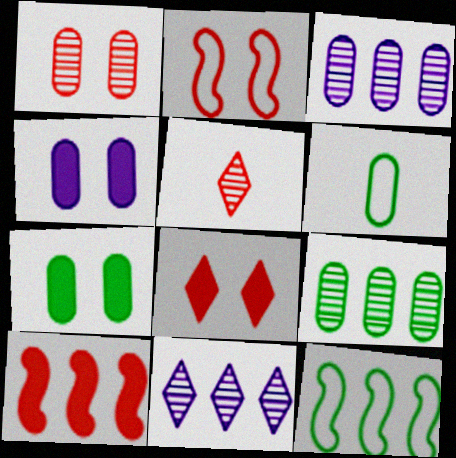[[1, 2, 8], 
[4, 5, 12], 
[6, 7, 9]]